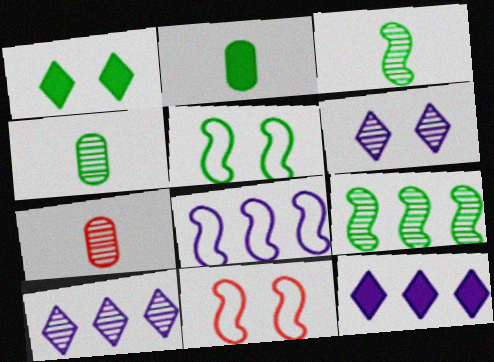[[1, 7, 8], 
[2, 10, 11], 
[4, 11, 12], 
[5, 7, 12], 
[6, 7, 9]]